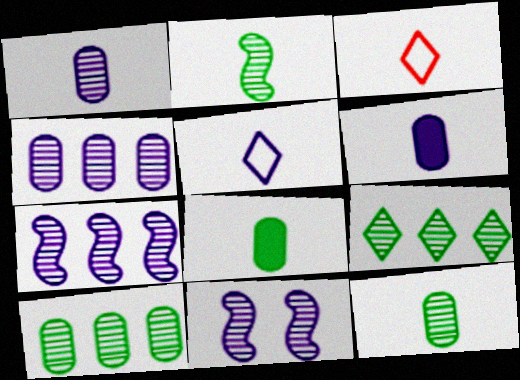[[2, 3, 6]]